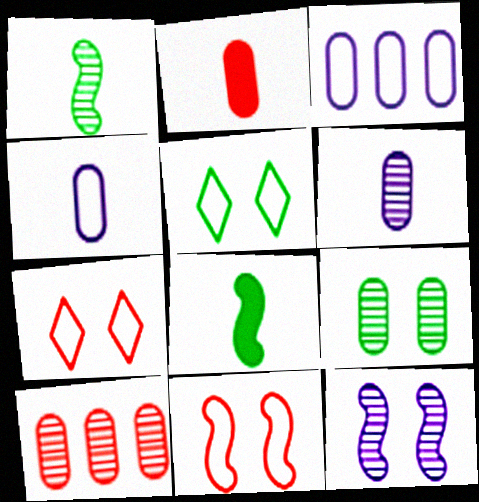[[2, 3, 9], 
[6, 9, 10]]